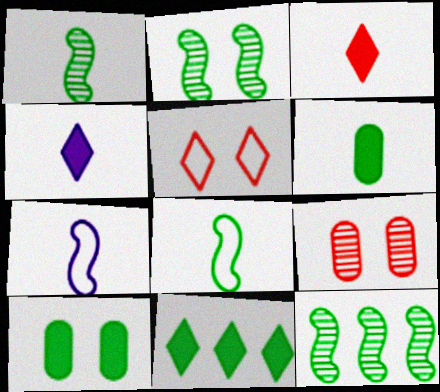[[1, 2, 12], 
[7, 9, 11]]